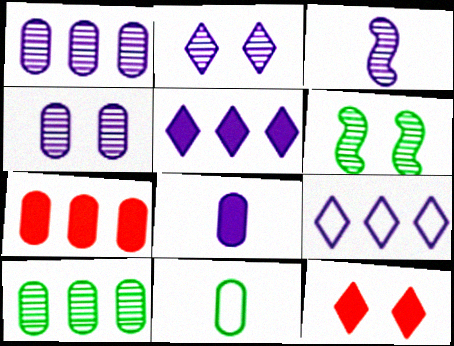[[1, 2, 3], 
[4, 7, 11]]